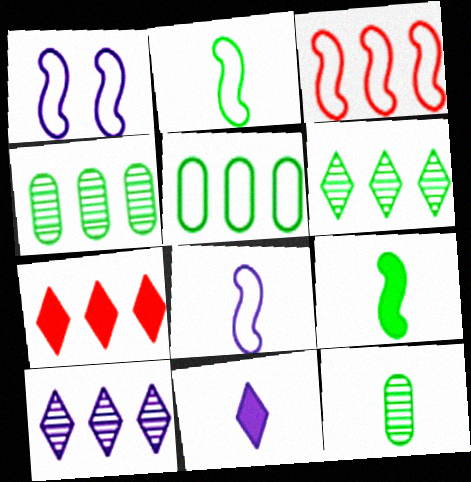[[1, 2, 3], 
[1, 7, 12]]